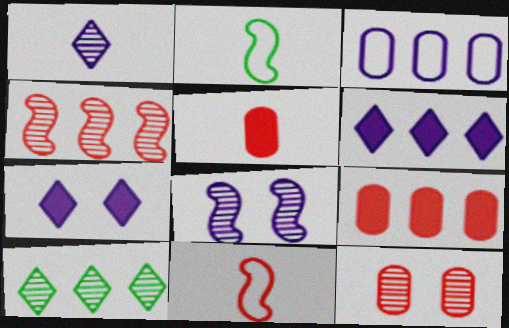[[1, 2, 5], 
[2, 6, 12]]